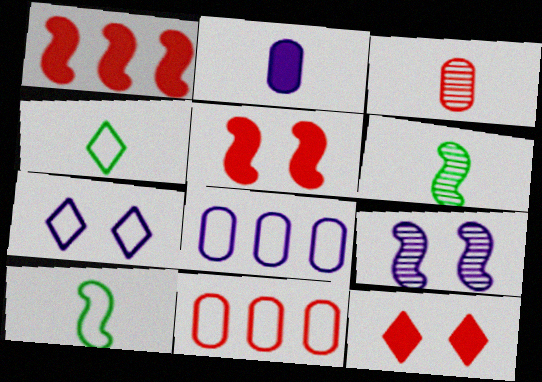[[1, 9, 10], 
[6, 8, 12], 
[7, 10, 11]]